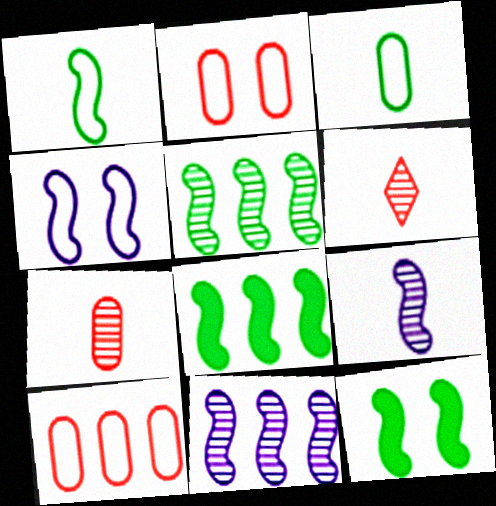[[1, 5, 12]]